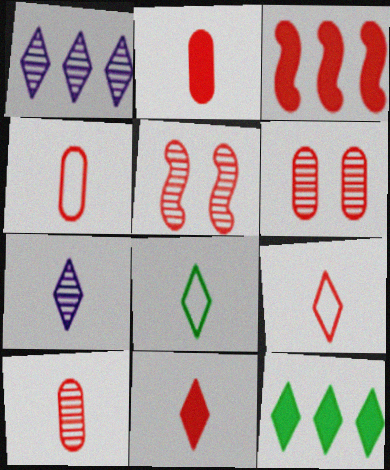[[2, 4, 10], 
[3, 6, 9], 
[7, 8, 11]]